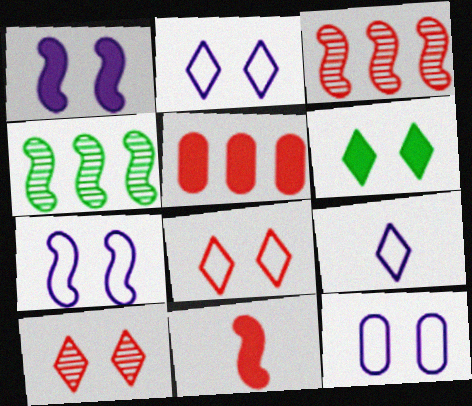[[2, 6, 10], 
[2, 7, 12], 
[4, 7, 11]]